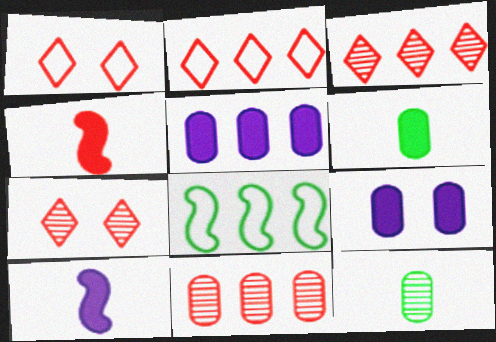[[1, 4, 11], 
[3, 5, 8]]